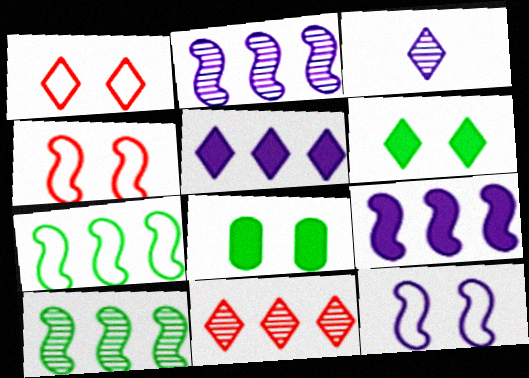[]